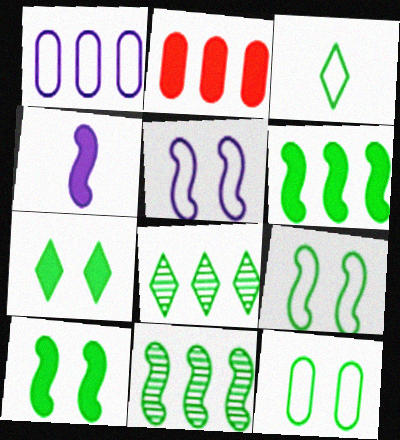[[2, 4, 7], 
[3, 7, 8]]